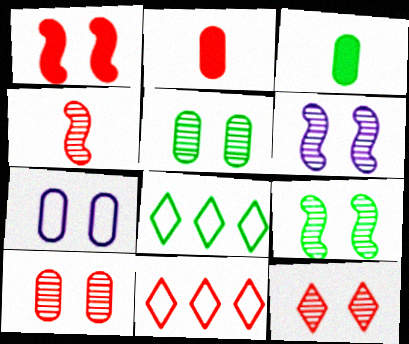[[2, 6, 8], 
[3, 6, 11], 
[3, 8, 9], 
[5, 6, 12]]